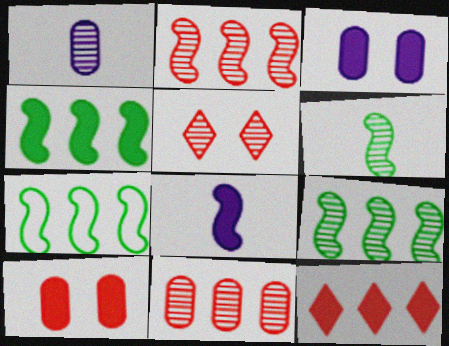[[1, 5, 9], 
[4, 7, 9]]